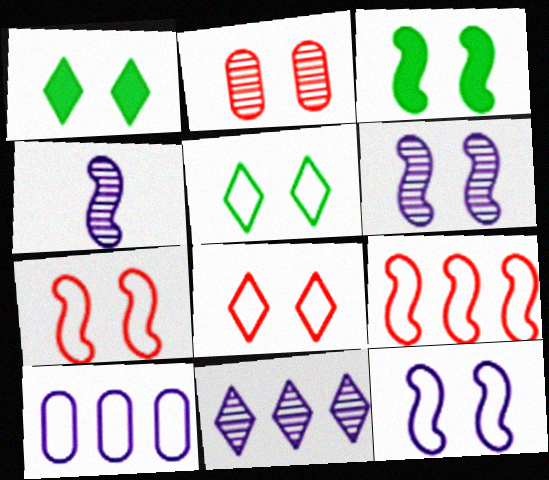[[1, 2, 12], 
[3, 4, 9], 
[3, 6, 7]]